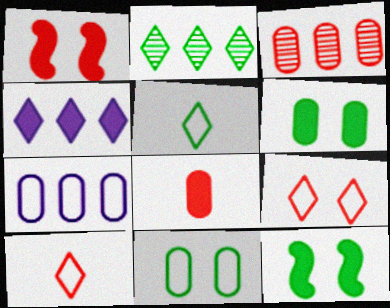[[1, 3, 10], 
[4, 8, 12]]